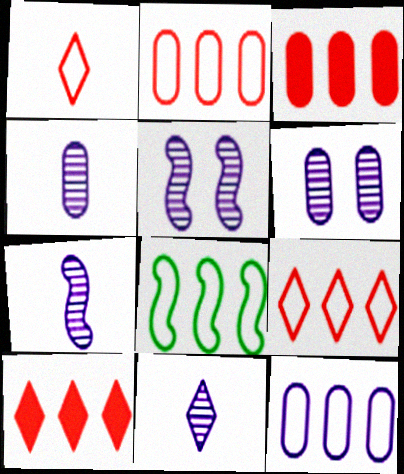[[4, 7, 11], 
[8, 9, 12]]